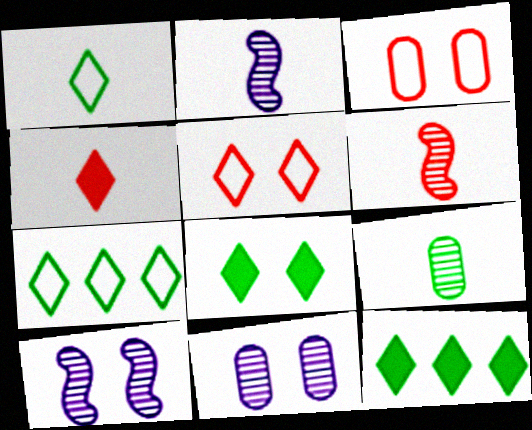[[2, 3, 12], 
[3, 8, 10]]